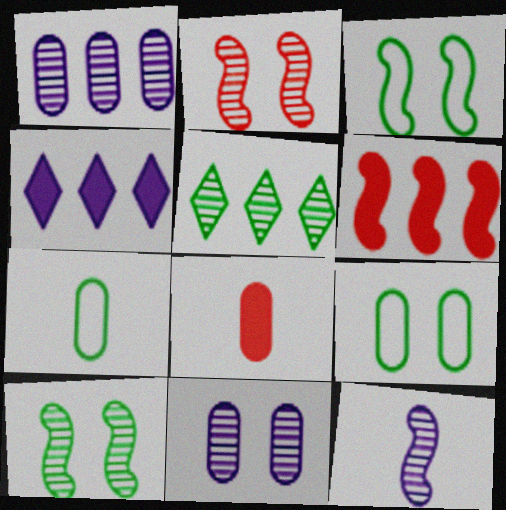[[1, 8, 9], 
[2, 4, 7], 
[3, 6, 12]]